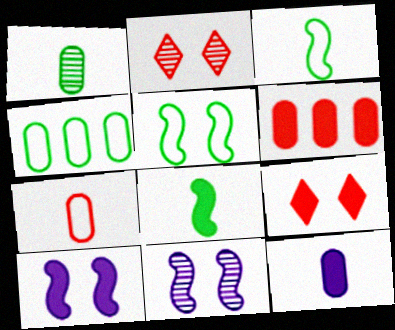[[1, 7, 12]]